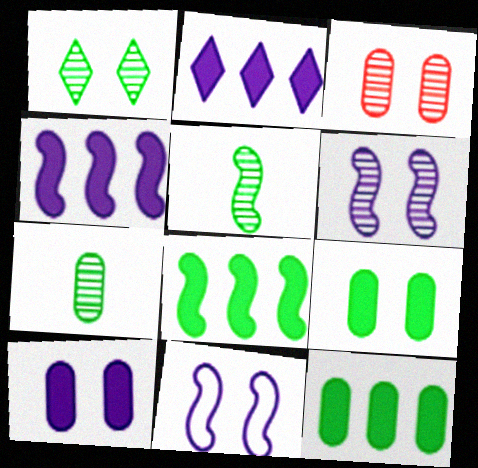[[1, 3, 6]]